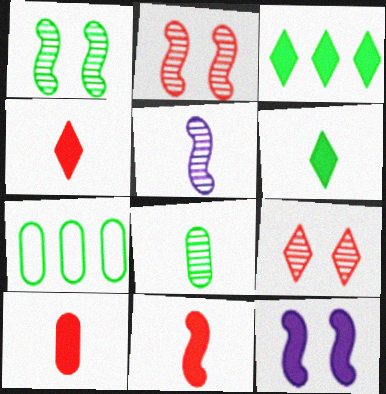[[1, 6, 7], 
[3, 10, 12], 
[4, 10, 11]]